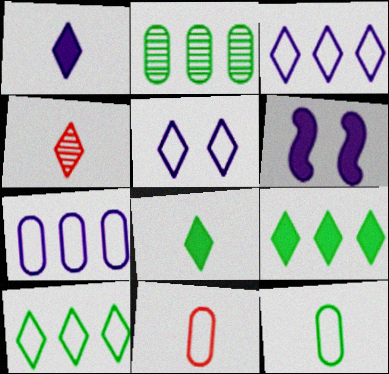[[4, 5, 9]]